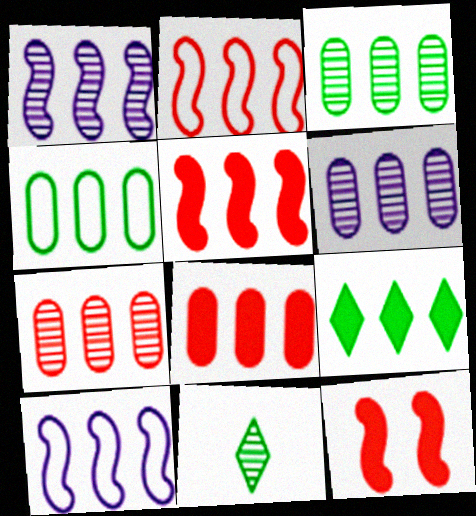[[2, 6, 9], 
[3, 6, 7], 
[4, 6, 8], 
[7, 9, 10]]